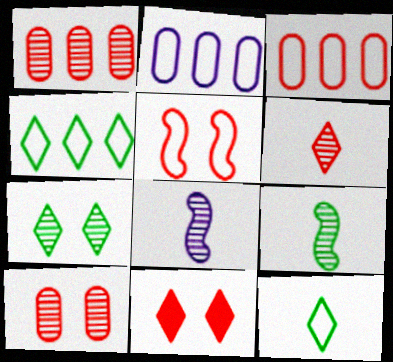[[1, 7, 8], 
[2, 5, 12], 
[2, 9, 11], 
[5, 10, 11]]